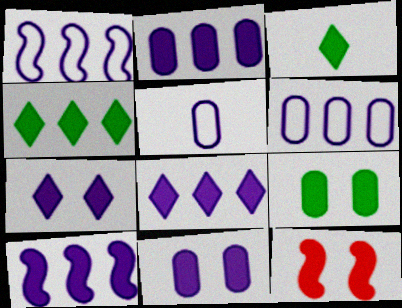[[2, 3, 12], 
[2, 8, 10], 
[7, 9, 12]]